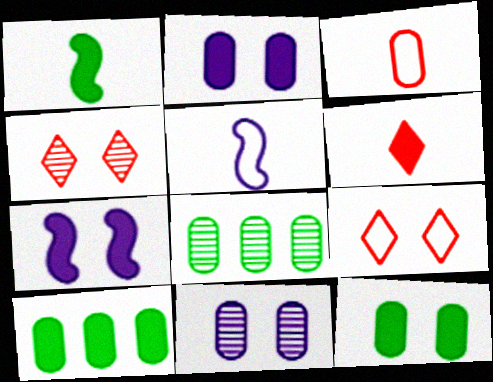[[2, 3, 8], 
[3, 10, 11], 
[4, 5, 10], 
[6, 7, 10]]